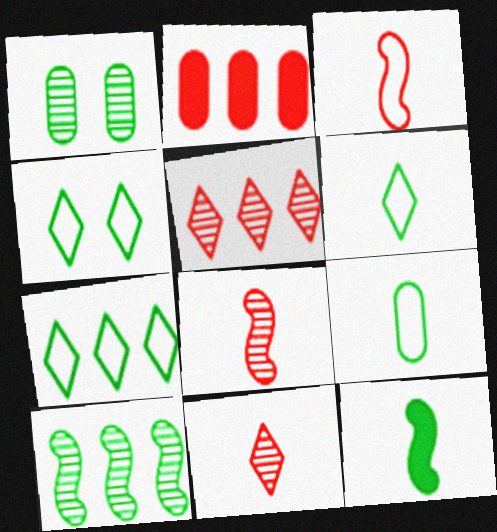[[1, 7, 12], 
[4, 6, 7]]